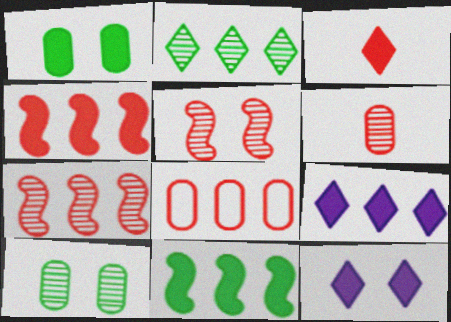[[3, 5, 8]]